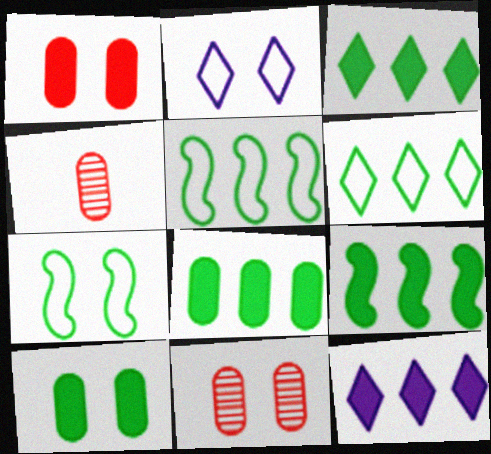[[2, 4, 9], 
[3, 8, 9], 
[4, 7, 12]]